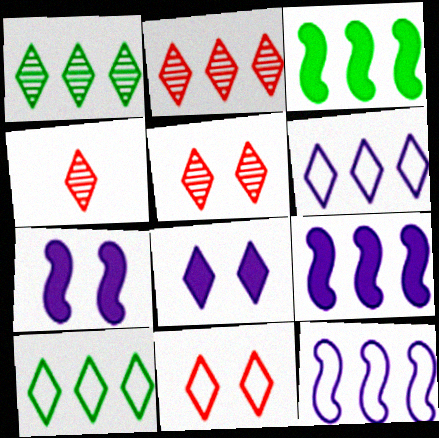[[2, 4, 5], 
[4, 8, 10]]